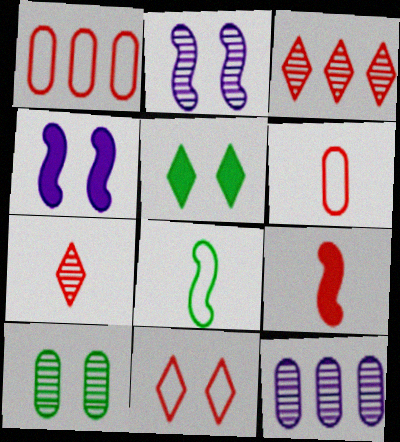[[4, 10, 11], 
[6, 7, 9]]